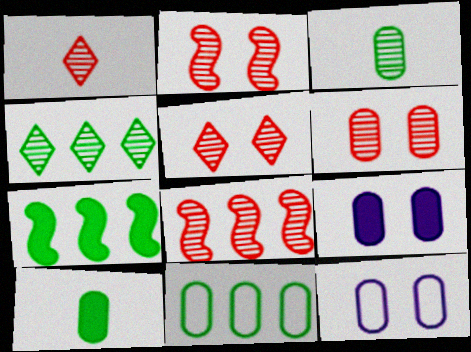[[1, 6, 8], 
[1, 7, 12], 
[2, 5, 6], 
[4, 7, 11]]